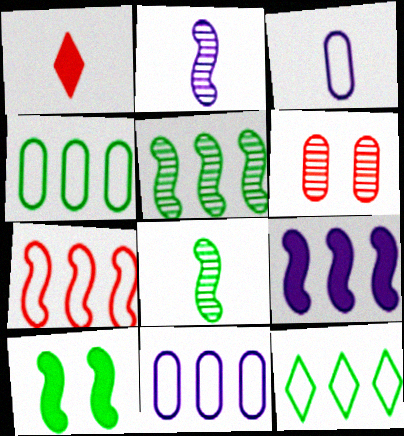[[1, 3, 8], 
[1, 6, 7], 
[2, 7, 10], 
[5, 7, 9], 
[7, 11, 12]]